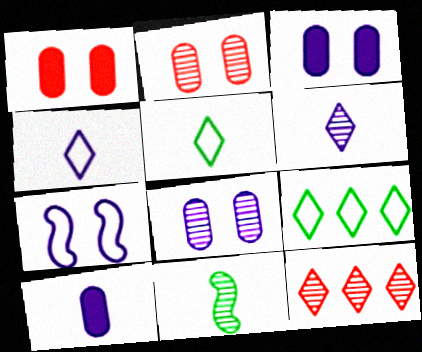[[8, 11, 12]]